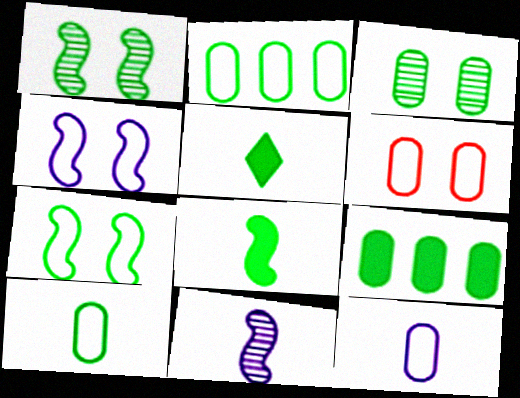[[1, 2, 5], 
[2, 6, 12], 
[3, 9, 10]]